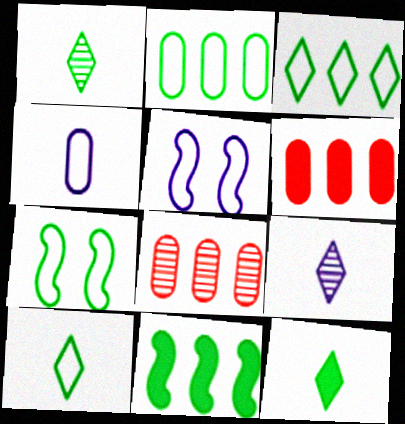[[1, 5, 6], 
[1, 10, 12], 
[2, 7, 10], 
[5, 8, 12], 
[6, 7, 9]]